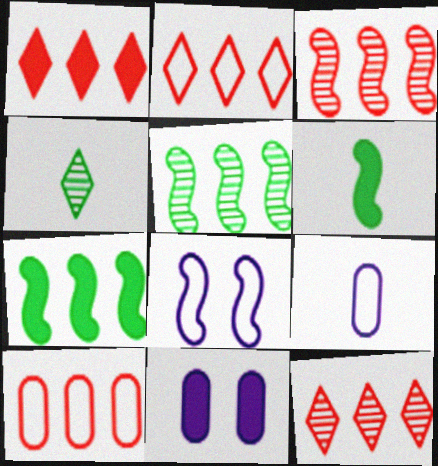[[1, 2, 12], 
[1, 3, 10], 
[1, 6, 11], 
[3, 6, 8]]